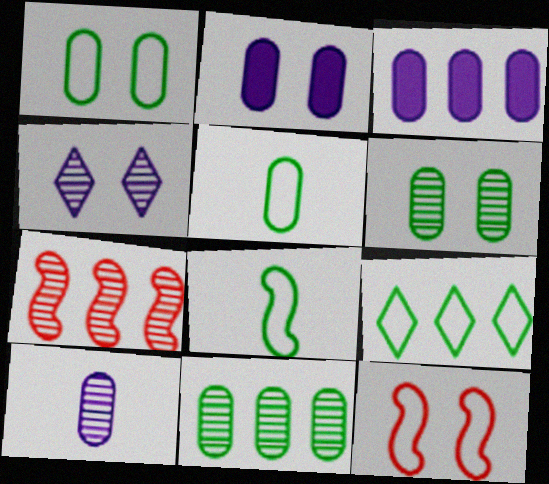[[1, 8, 9], 
[3, 7, 9]]